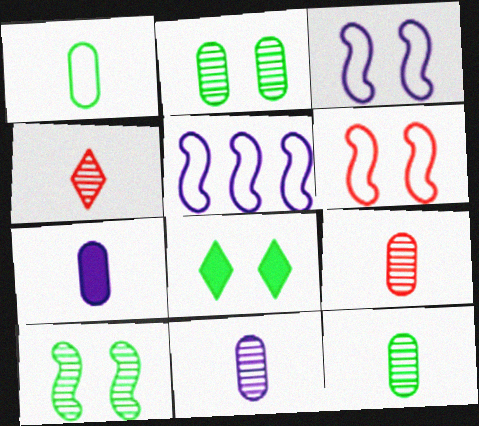[[1, 7, 9], 
[5, 8, 9], 
[9, 11, 12]]